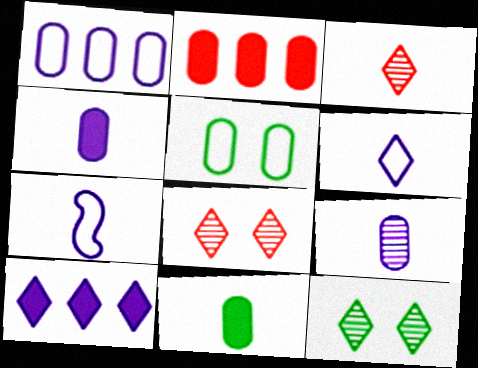[[2, 5, 9], 
[2, 7, 12], 
[3, 7, 11]]